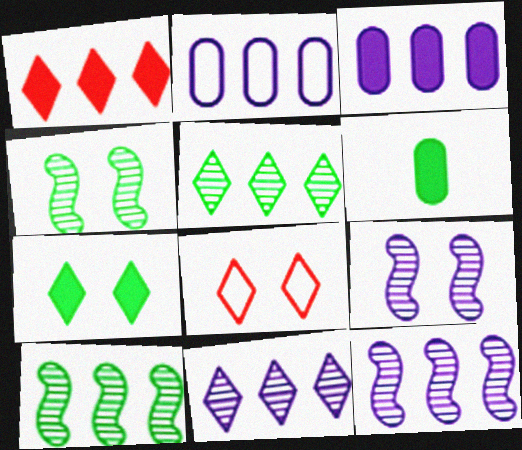[[1, 2, 10], 
[6, 8, 12]]